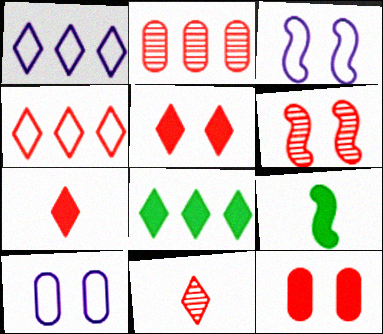[[2, 6, 11], 
[4, 5, 11]]